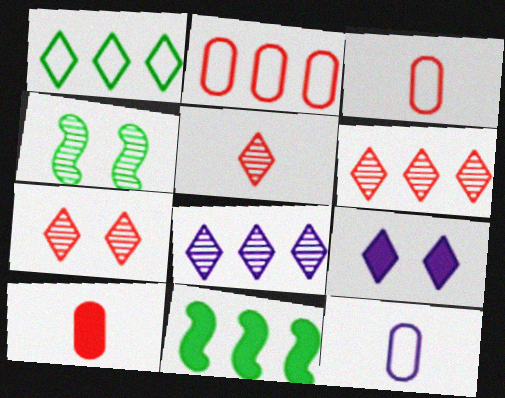[[1, 5, 9], 
[2, 8, 11], 
[5, 6, 7], 
[7, 11, 12], 
[9, 10, 11]]